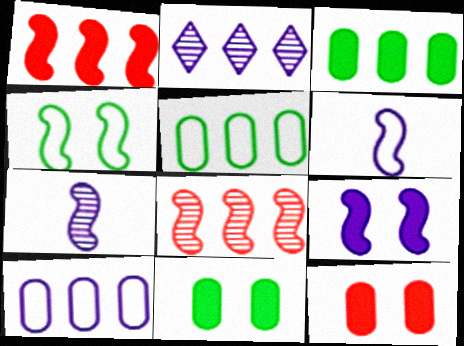[[1, 2, 5], 
[1, 4, 7]]